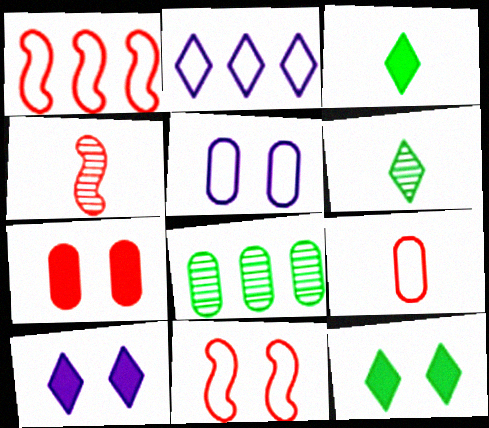[]